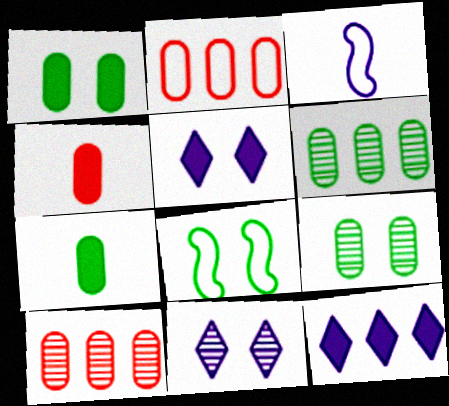[]